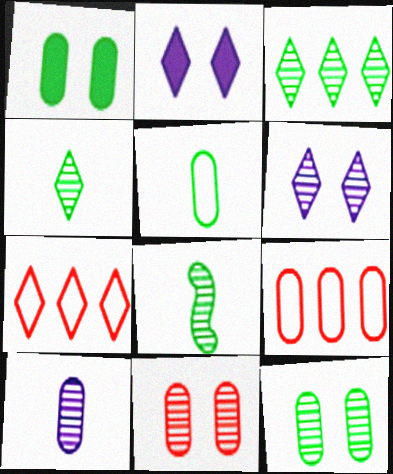[[1, 9, 10], 
[2, 4, 7], 
[2, 8, 9], 
[3, 8, 12]]